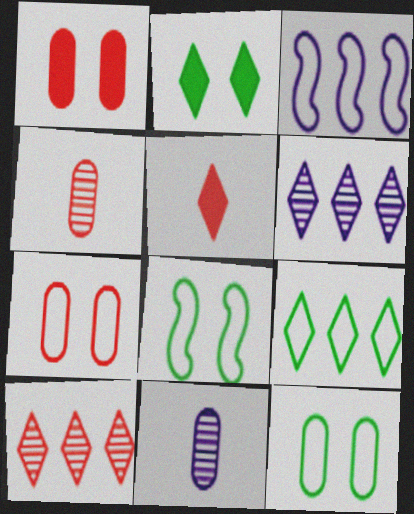[[2, 3, 4]]